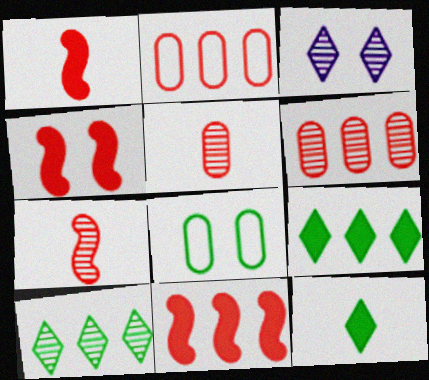[[1, 4, 11], 
[3, 4, 8]]